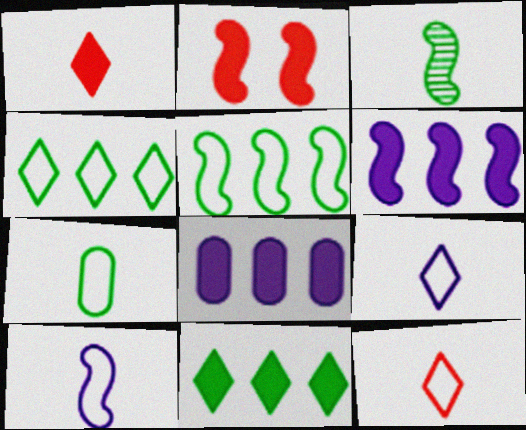[[7, 10, 12]]